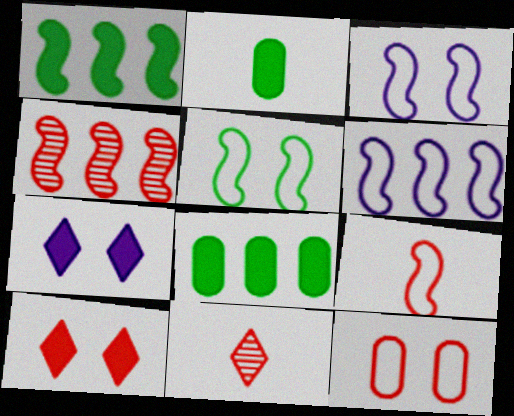[[1, 4, 6], 
[3, 8, 11], 
[5, 6, 9]]